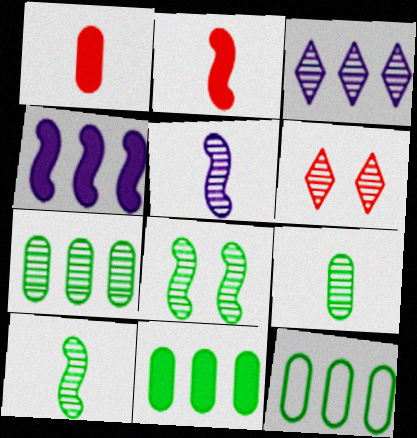[[5, 6, 7], 
[7, 11, 12]]